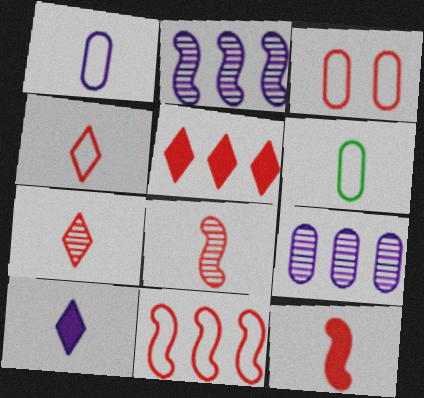[[3, 4, 11], 
[3, 5, 8], 
[6, 8, 10]]